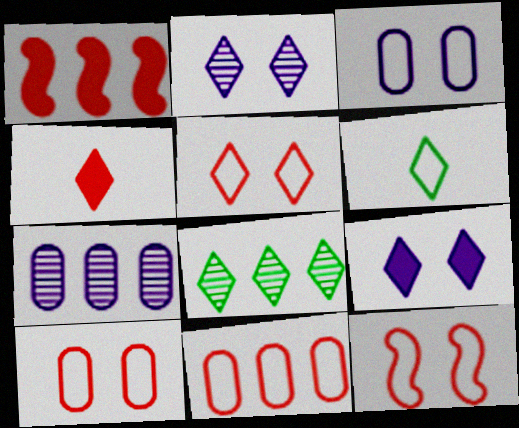[[5, 10, 12]]